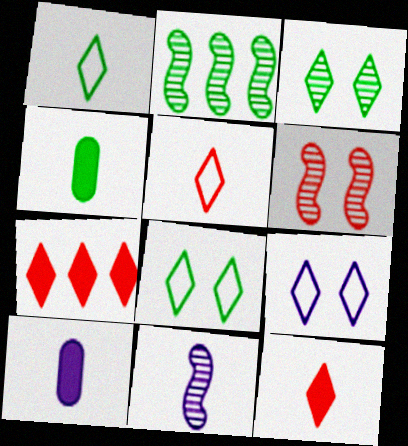[[2, 4, 8], 
[2, 6, 11], 
[4, 5, 11]]